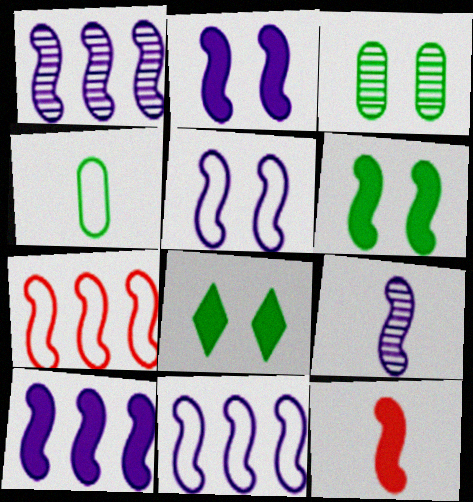[[1, 10, 11], 
[2, 9, 11], 
[5, 9, 10], 
[6, 7, 9], 
[6, 10, 12]]